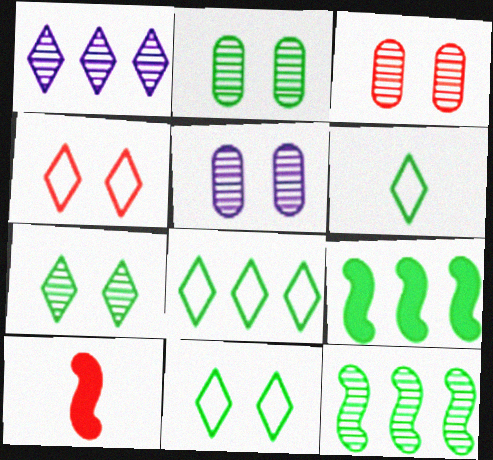[[2, 3, 5], 
[2, 6, 9], 
[5, 8, 10], 
[6, 8, 11]]